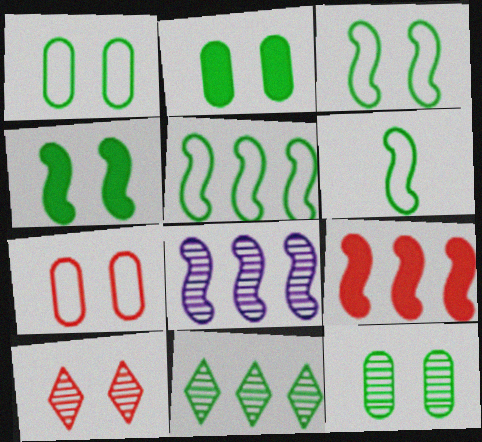[[1, 2, 12], 
[2, 6, 11], 
[3, 5, 6], 
[5, 8, 9]]